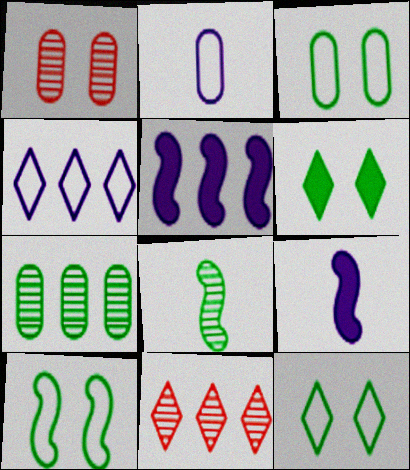[[3, 9, 11], 
[3, 10, 12]]